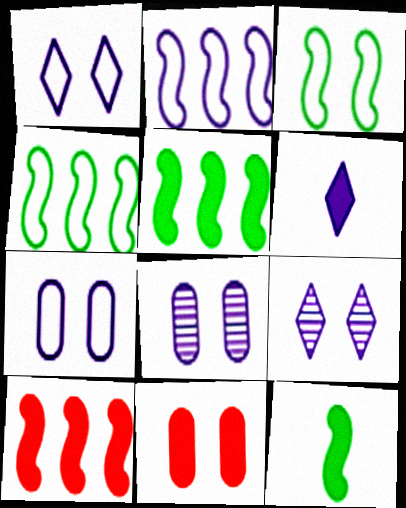[[2, 6, 8], 
[3, 9, 11], 
[5, 6, 11]]